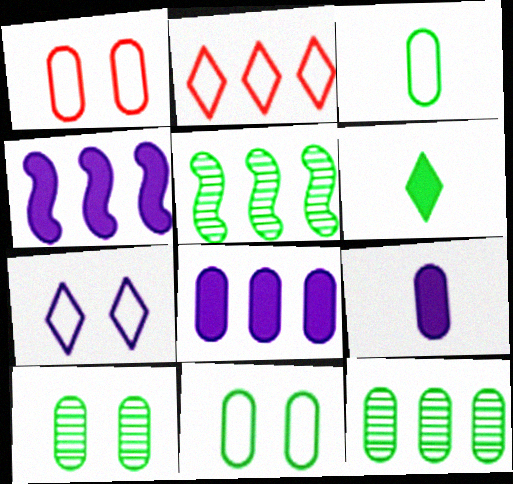[[1, 9, 12], 
[2, 4, 12], 
[2, 5, 8], 
[5, 6, 11]]